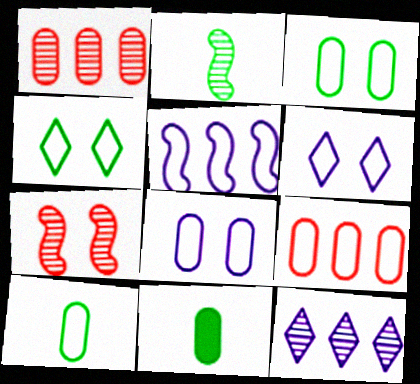[[1, 8, 11], 
[8, 9, 10]]